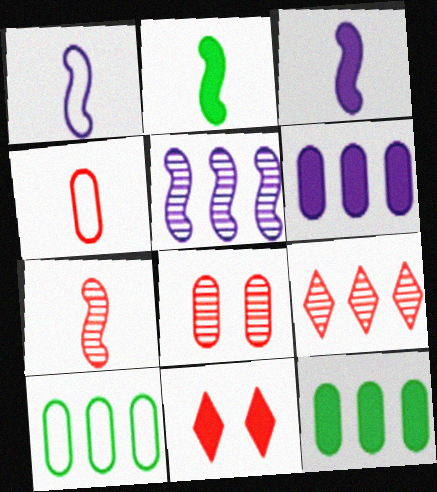[[1, 2, 7], 
[2, 6, 11], 
[3, 11, 12], 
[7, 8, 9]]